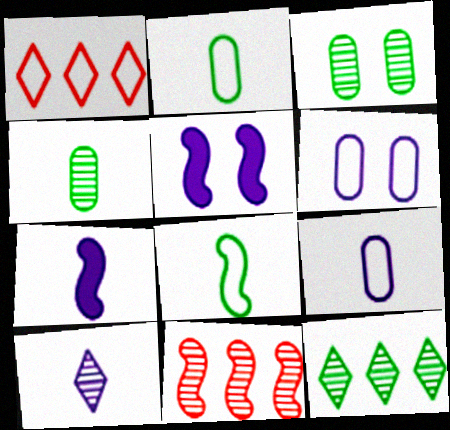[[1, 3, 7], 
[1, 4, 5], 
[1, 6, 8], 
[3, 10, 11], 
[5, 8, 11], 
[7, 9, 10]]